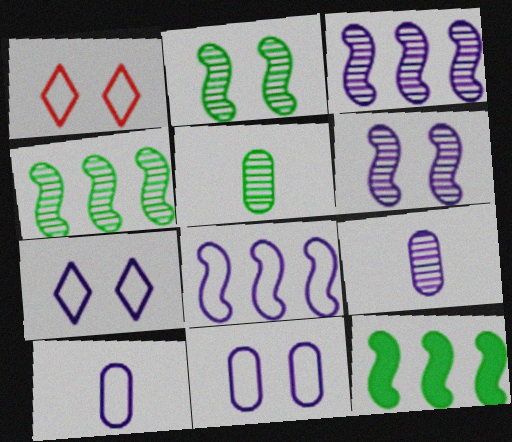[[1, 9, 12], 
[7, 8, 10]]